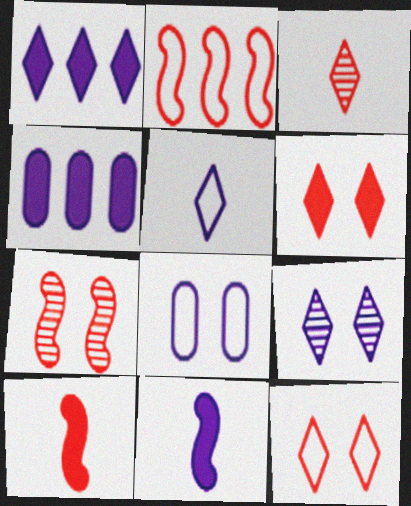[[1, 5, 9], 
[2, 7, 10]]